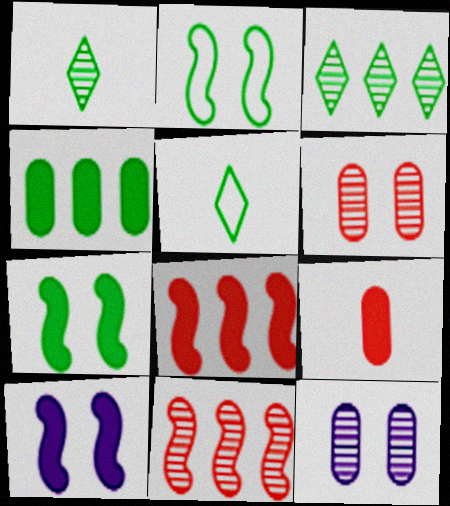[[1, 2, 4], 
[1, 11, 12], 
[5, 8, 12]]